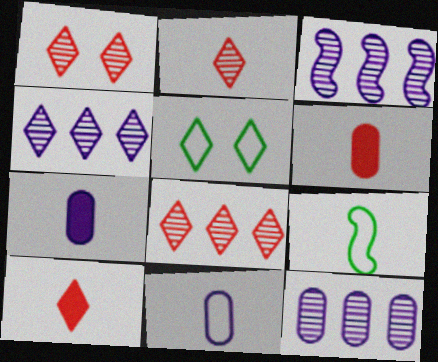[[1, 2, 8], 
[2, 7, 9], 
[3, 4, 12], 
[3, 5, 6], 
[4, 5, 10]]